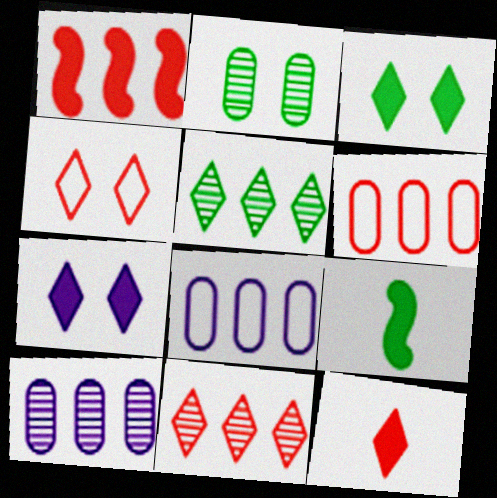[[1, 5, 8], 
[1, 6, 11], 
[4, 9, 10], 
[4, 11, 12]]